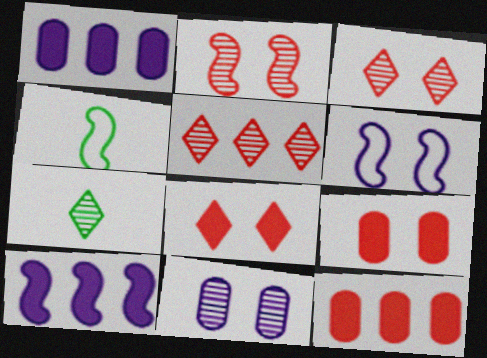[[1, 3, 4], 
[2, 4, 10], 
[6, 7, 12]]